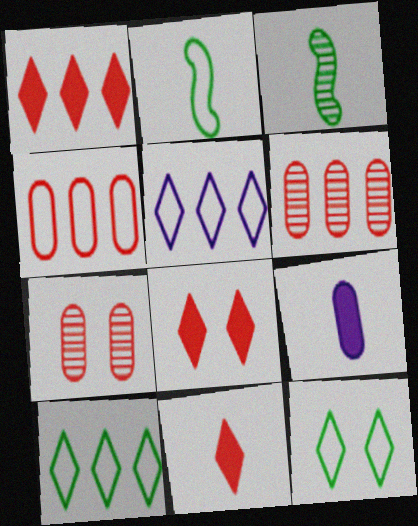[[1, 8, 11]]